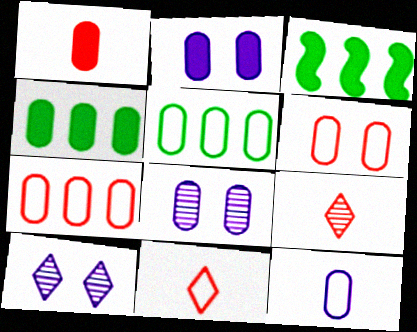[[1, 2, 4], 
[1, 5, 8], 
[3, 8, 11], 
[5, 6, 12]]